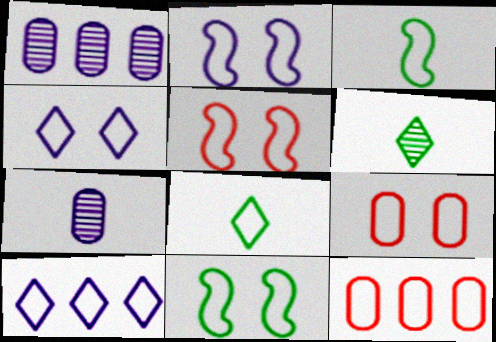[[2, 5, 11], 
[2, 8, 12], 
[3, 4, 12], 
[3, 9, 10], 
[4, 9, 11]]